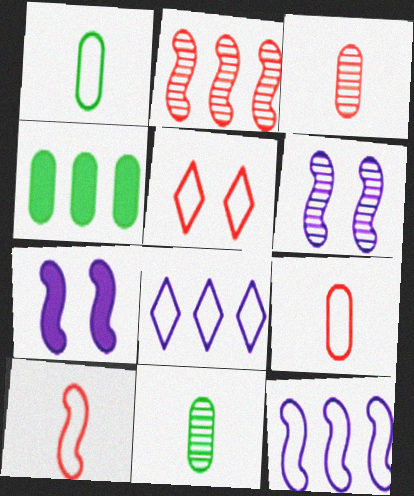[[1, 5, 12], 
[2, 4, 8]]